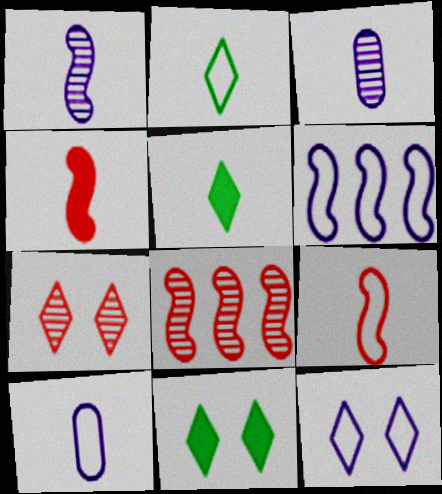[[2, 3, 4], 
[2, 9, 10], 
[3, 5, 9], 
[6, 10, 12], 
[7, 11, 12], 
[8, 10, 11]]